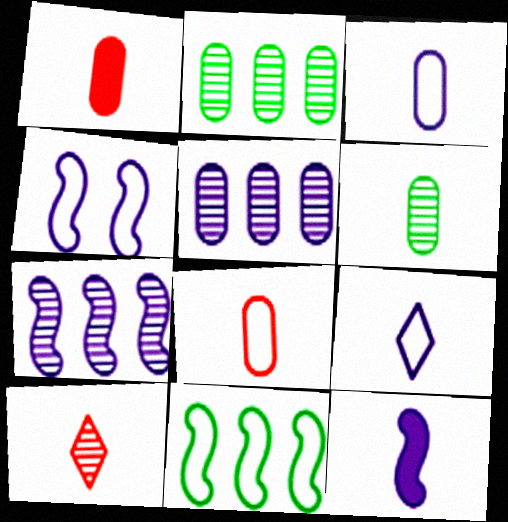[[1, 3, 6], 
[4, 7, 12]]